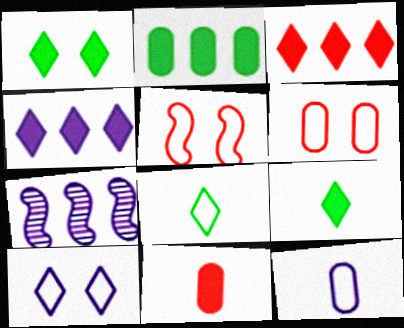[[6, 7, 9]]